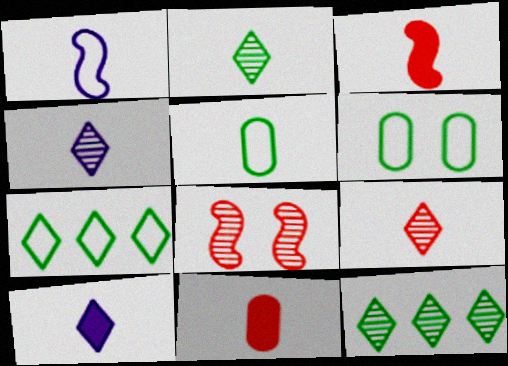[[1, 2, 11], 
[2, 4, 9], 
[3, 4, 5]]